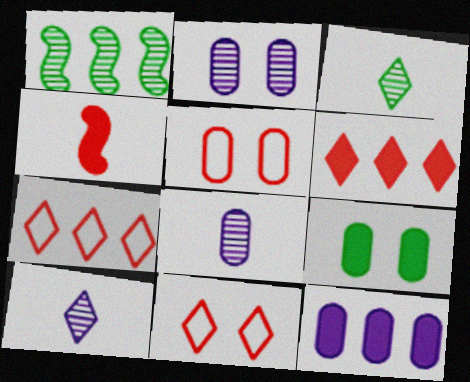[[1, 7, 12], 
[2, 5, 9]]